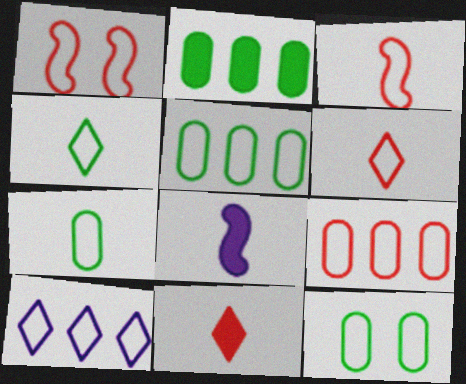[[1, 6, 9], 
[1, 7, 10], 
[3, 10, 12], 
[5, 7, 12]]